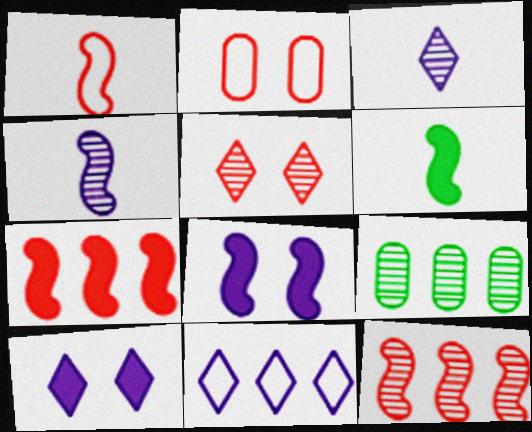[[1, 4, 6], 
[1, 9, 10], 
[3, 10, 11], 
[4, 5, 9], 
[6, 7, 8], 
[7, 9, 11]]